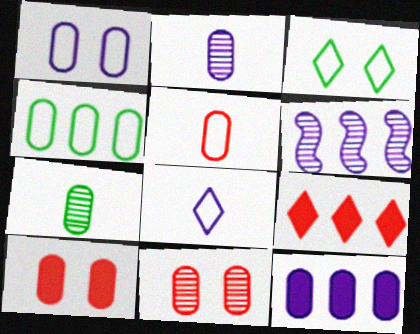[[1, 2, 12], 
[1, 4, 5], 
[2, 4, 10], 
[4, 6, 9]]